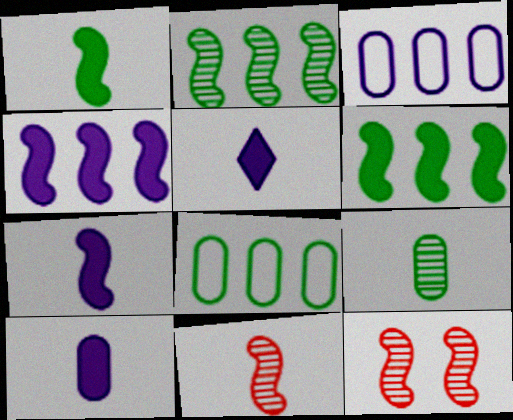[[5, 7, 10], 
[5, 8, 12]]